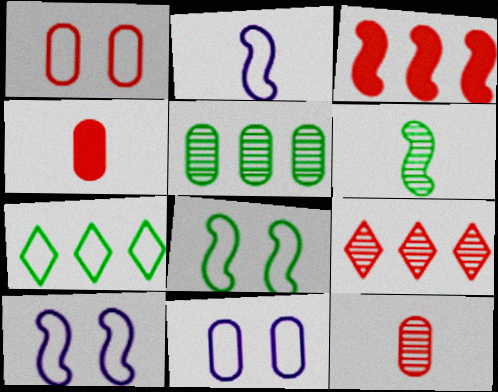[[1, 2, 7], 
[3, 6, 10], 
[4, 5, 11]]